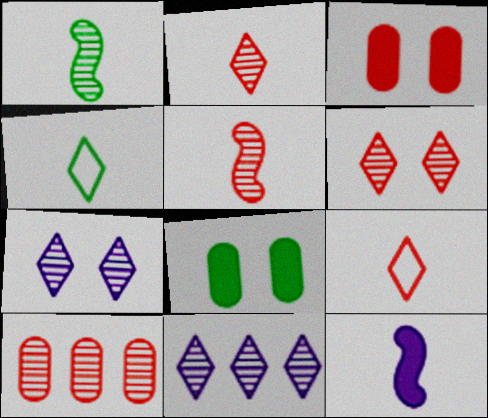[[1, 7, 10], 
[5, 6, 10]]